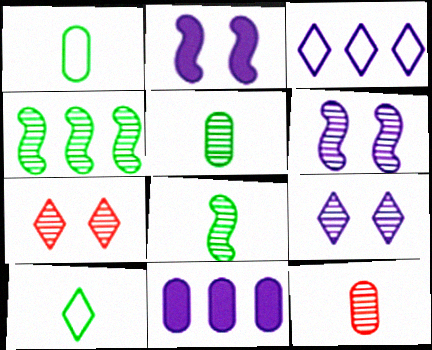[[4, 9, 12]]